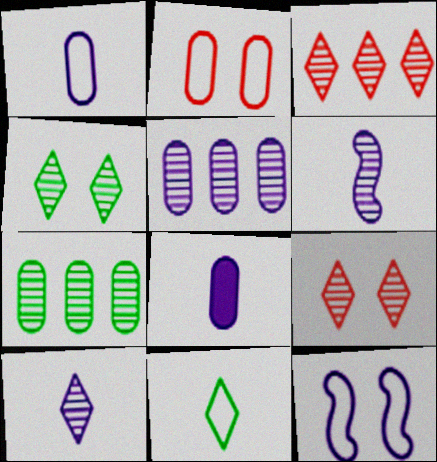[[2, 7, 8], 
[3, 4, 10], 
[6, 7, 9]]